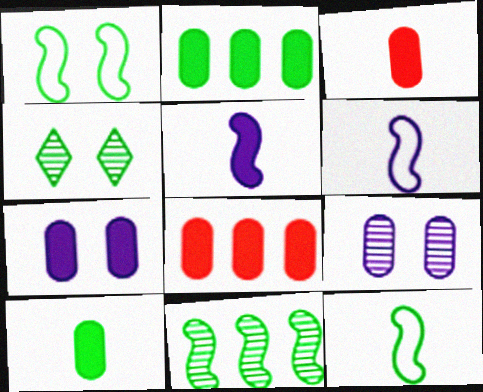[[2, 3, 7], 
[2, 4, 12], 
[4, 6, 8], 
[7, 8, 10]]